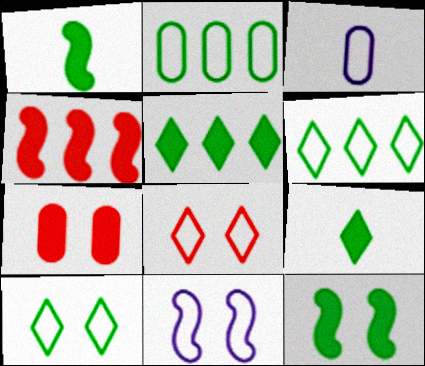[]